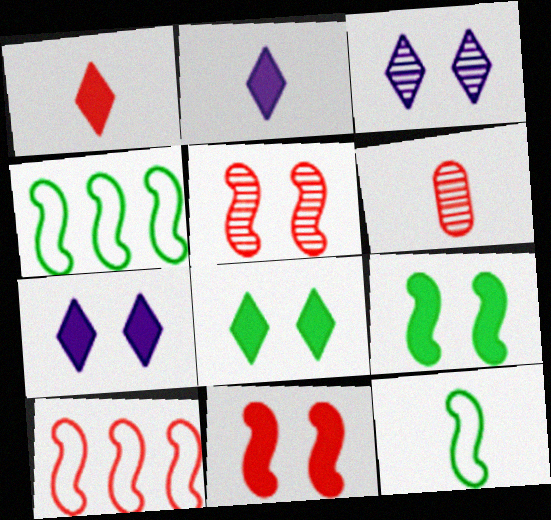[[2, 6, 12], 
[4, 6, 7]]